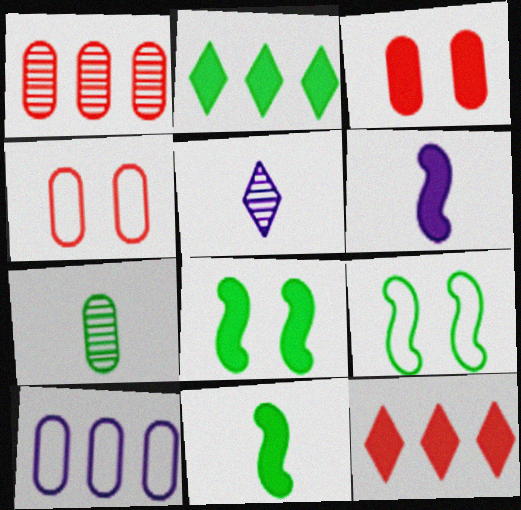[[2, 3, 6], 
[2, 7, 9], 
[3, 7, 10]]